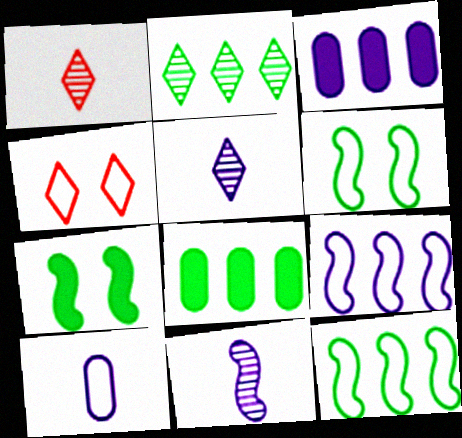[[1, 3, 6], 
[2, 8, 12], 
[4, 8, 11], 
[4, 10, 12]]